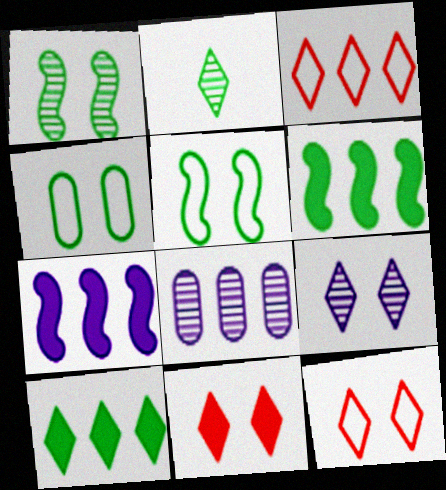[[2, 4, 6], 
[3, 6, 8]]